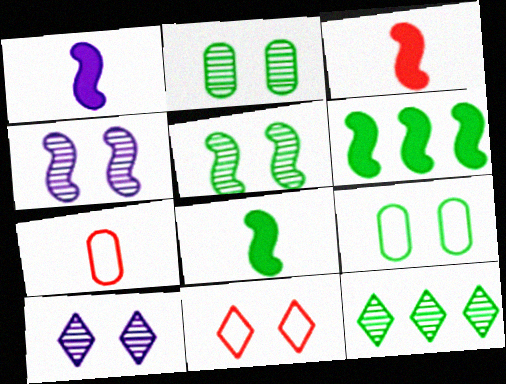[[1, 3, 8], 
[6, 7, 10], 
[8, 9, 12]]